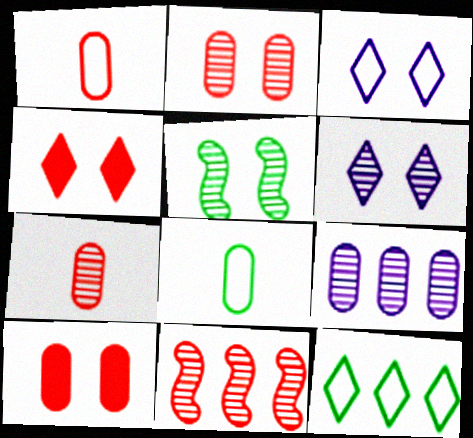[[1, 4, 11], 
[2, 5, 6], 
[3, 5, 10], 
[8, 9, 10]]